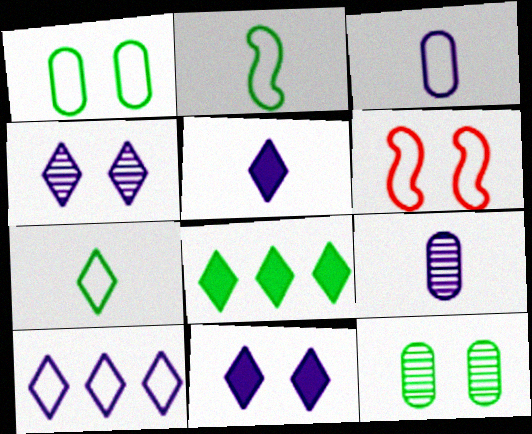[[2, 8, 12], 
[4, 5, 10], 
[6, 8, 9], 
[6, 11, 12]]